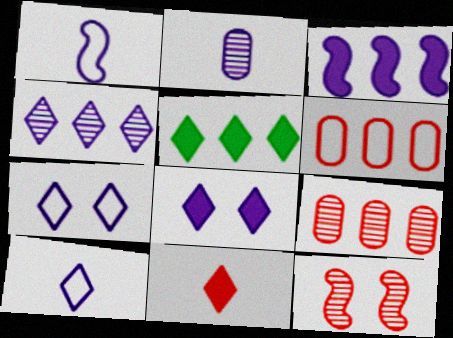[[2, 3, 7], 
[4, 8, 10], 
[5, 8, 11], 
[6, 11, 12]]